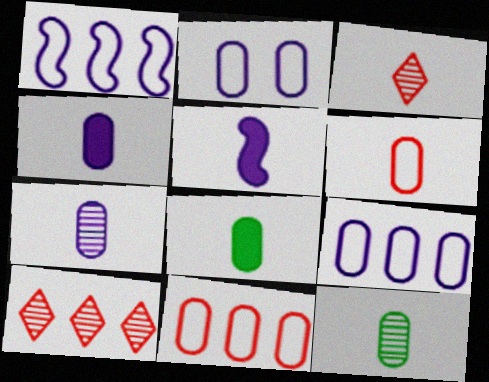[[4, 6, 12], 
[6, 7, 8]]